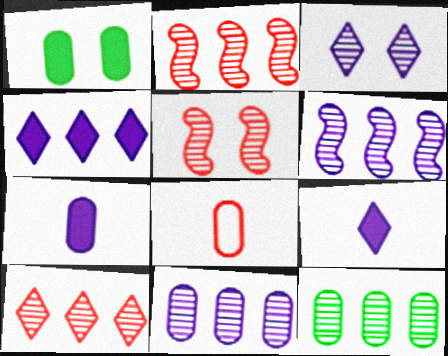[[1, 8, 11], 
[6, 10, 12]]